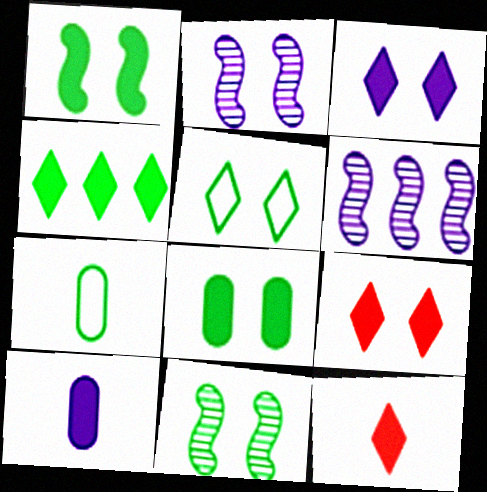[[3, 4, 12], 
[4, 7, 11], 
[5, 8, 11], 
[6, 7, 9]]